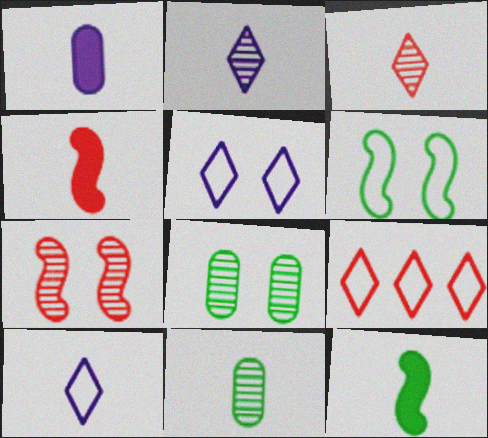[[4, 10, 11]]